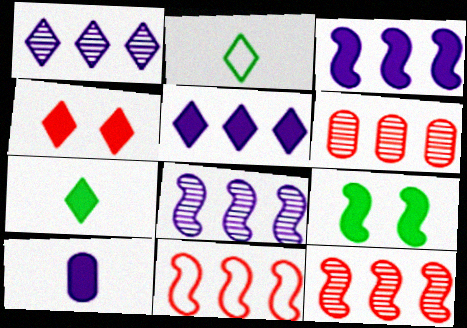[[1, 2, 4], 
[4, 5, 7]]